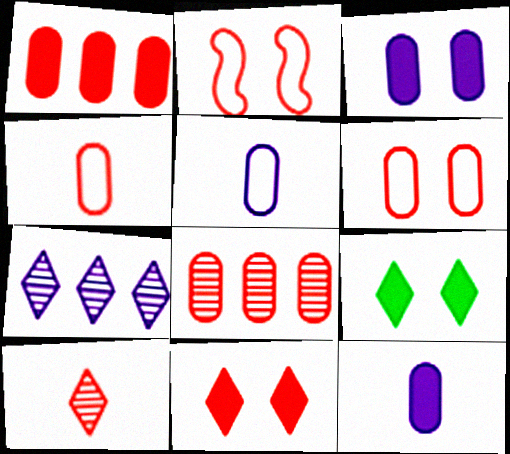[[1, 2, 10]]